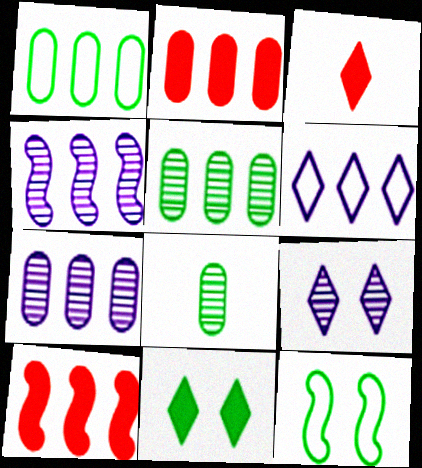[[1, 2, 7], 
[3, 7, 12], 
[5, 6, 10]]